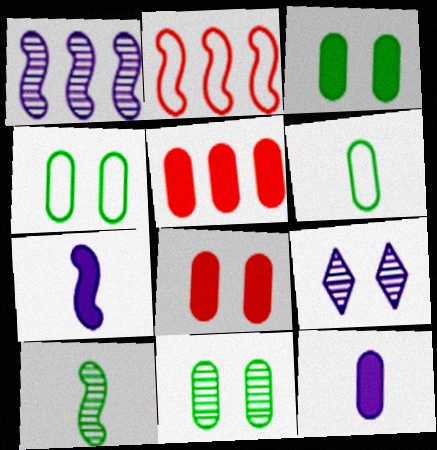[[3, 4, 11], 
[3, 5, 12]]